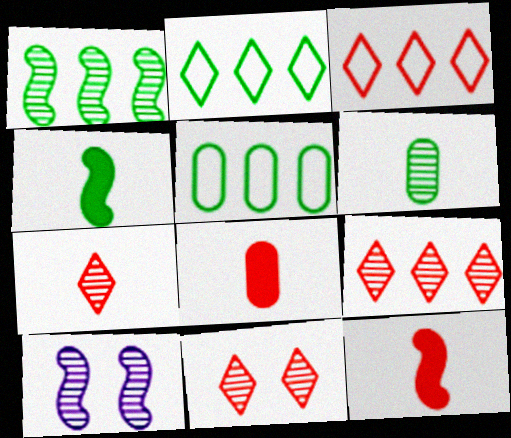[[2, 8, 10], 
[6, 9, 10], 
[7, 9, 11]]